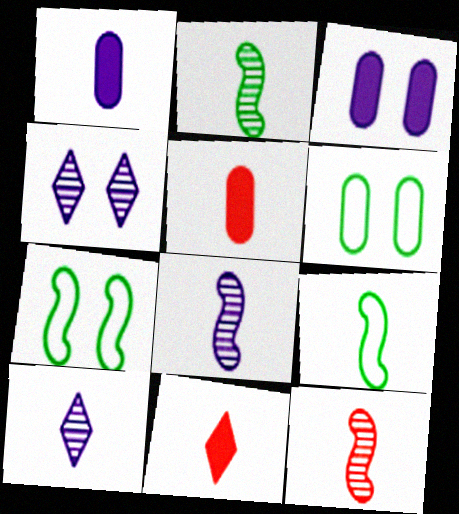[[2, 8, 12], 
[5, 9, 10]]